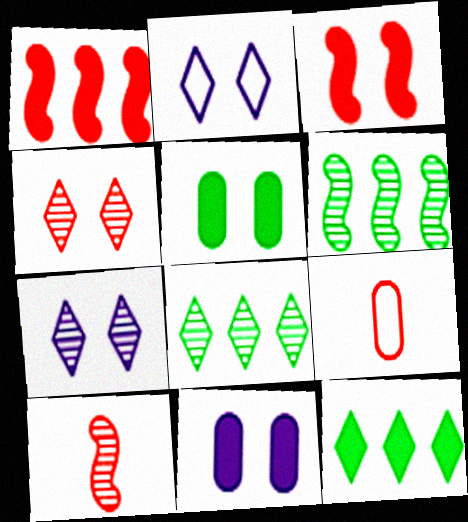[[1, 4, 9]]